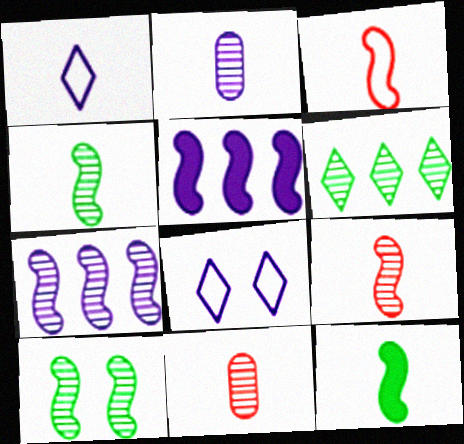[[1, 11, 12], 
[2, 5, 8], 
[3, 5, 10], 
[7, 9, 10]]